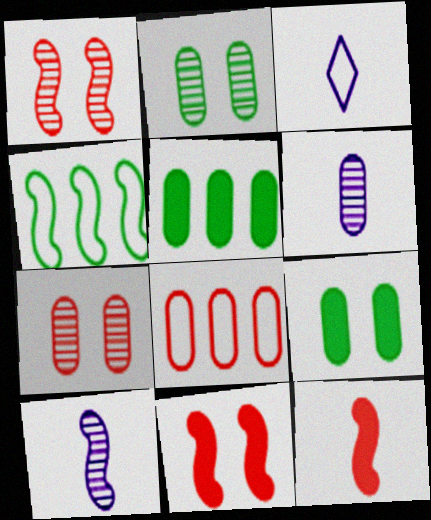[[1, 3, 5], 
[4, 10, 11], 
[6, 8, 9]]